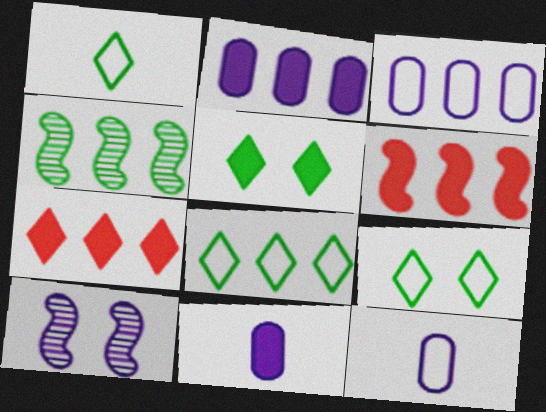[[1, 8, 9], 
[3, 4, 7], 
[5, 6, 11]]